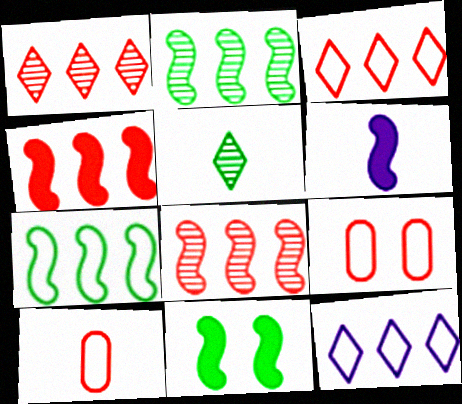[[4, 6, 11], 
[5, 6, 10]]